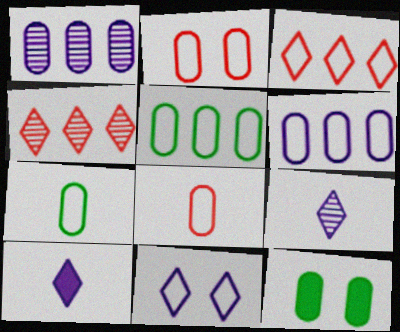[[1, 8, 12], 
[2, 6, 7]]